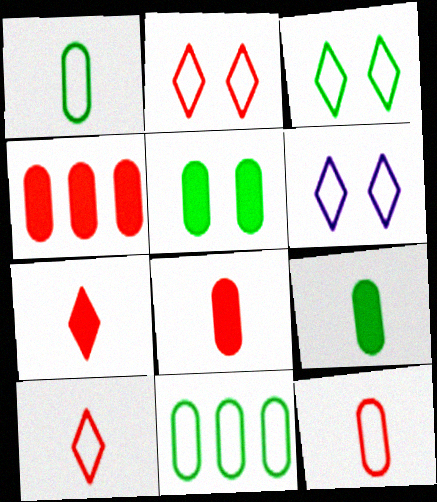[[2, 3, 6]]